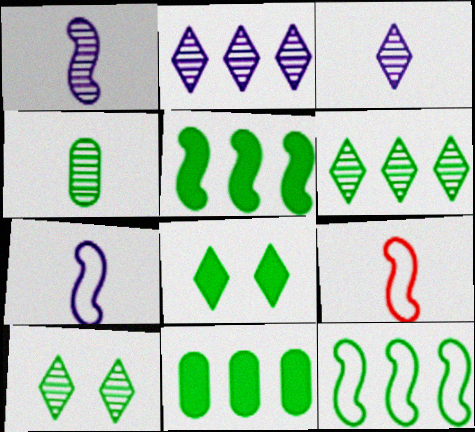[[4, 8, 12], 
[6, 11, 12]]